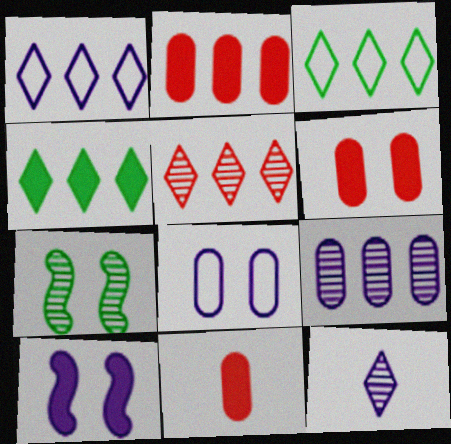[[1, 4, 5], 
[1, 7, 11], 
[2, 6, 11], 
[4, 10, 11]]